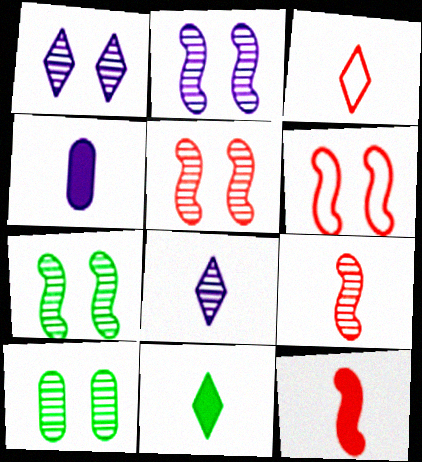[[1, 5, 10], 
[2, 5, 7], 
[3, 8, 11], 
[4, 11, 12]]